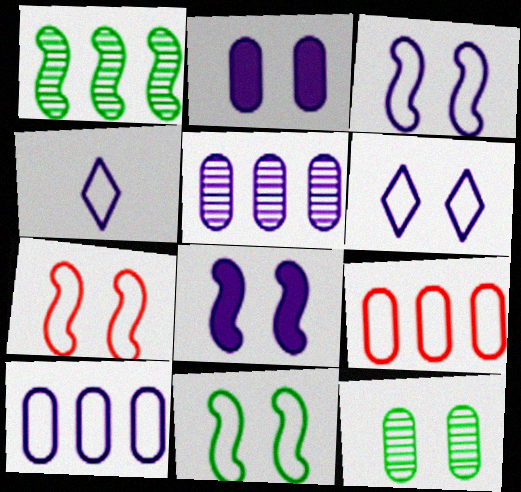[[3, 4, 10], 
[3, 7, 11], 
[4, 5, 8], 
[4, 9, 11]]